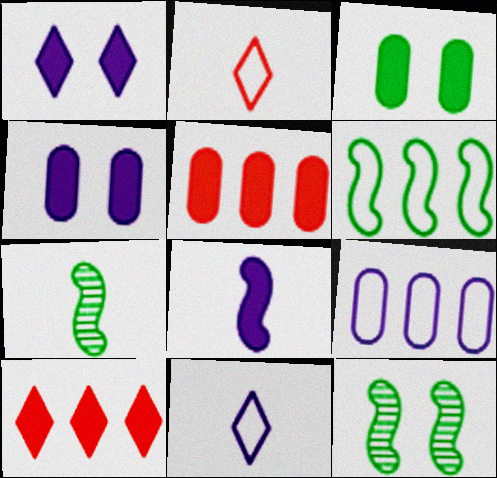[[3, 8, 10], 
[5, 11, 12]]